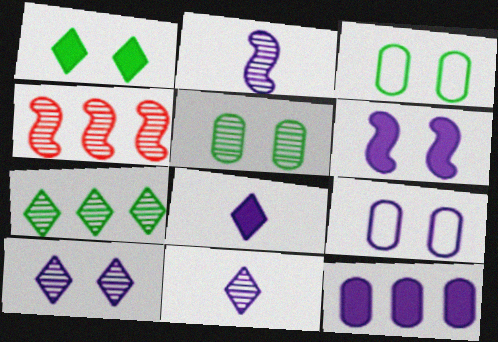[[3, 4, 8], 
[4, 5, 11], 
[6, 8, 12], 
[6, 9, 10]]